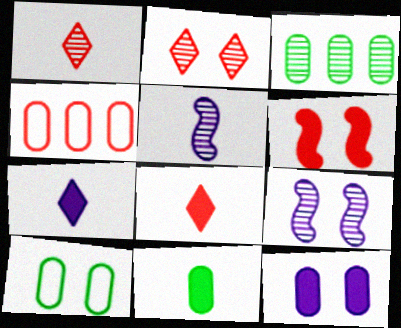[[1, 3, 9], 
[1, 4, 6], 
[2, 3, 5], 
[3, 10, 11]]